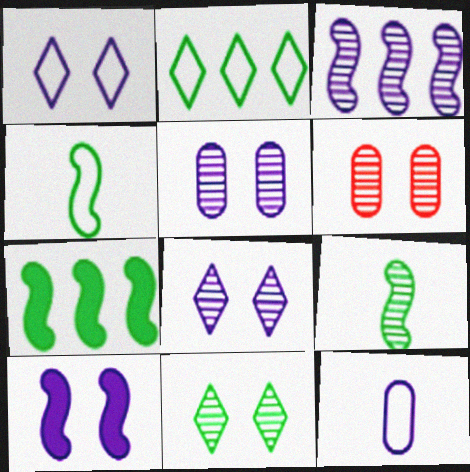[[1, 5, 10]]